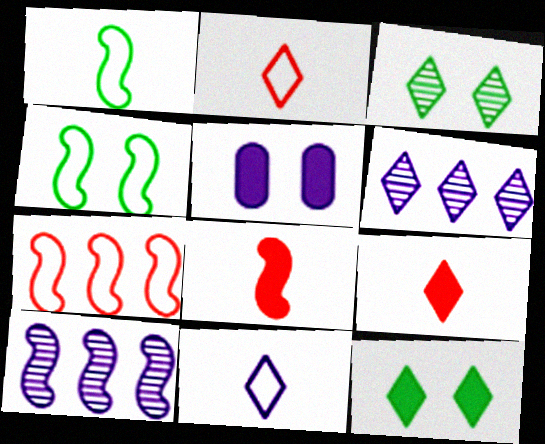[[2, 6, 12], 
[4, 8, 10], 
[5, 10, 11]]